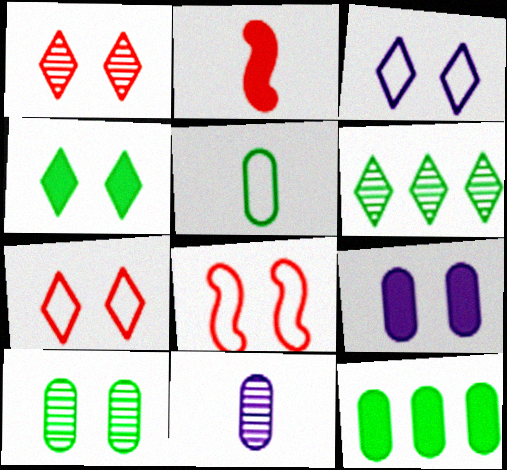[[1, 3, 4], 
[5, 10, 12]]